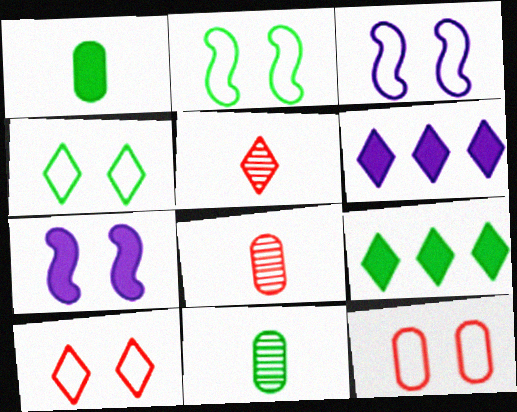[[2, 6, 8], 
[2, 9, 11], 
[3, 4, 12], 
[3, 8, 9], 
[4, 5, 6]]